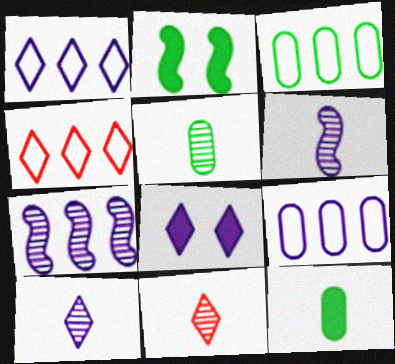[[1, 8, 10], 
[2, 9, 11], 
[5, 6, 11], 
[6, 8, 9]]